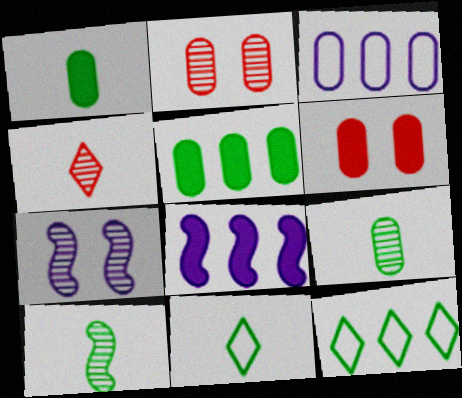[[1, 2, 3], 
[1, 10, 11], 
[2, 8, 11], 
[3, 6, 9]]